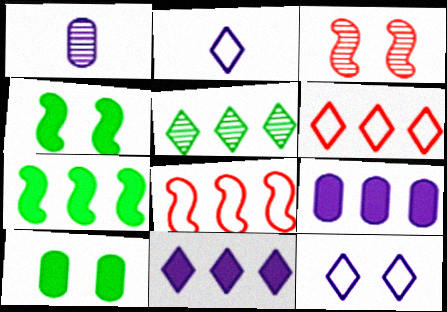[[1, 3, 5], 
[1, 4, 6], 
[3, 10, 12], 
[5, 6, 11], 
[5, 8, 9]]